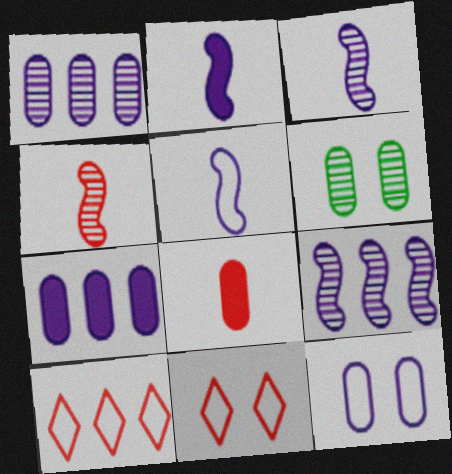[[2, 3, 5], 
[2, 6, 10]]